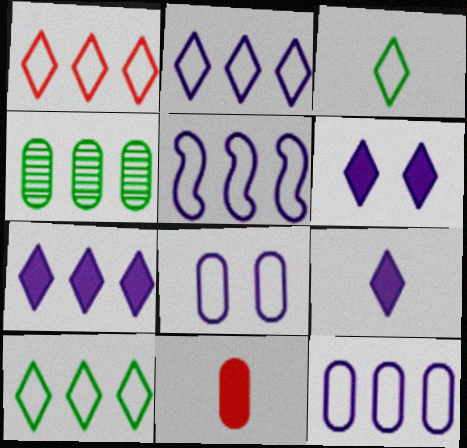[[1, 2, 10], 
[2, 5, 12], 
[4, 8, 11], 
[6, 7, 9]]